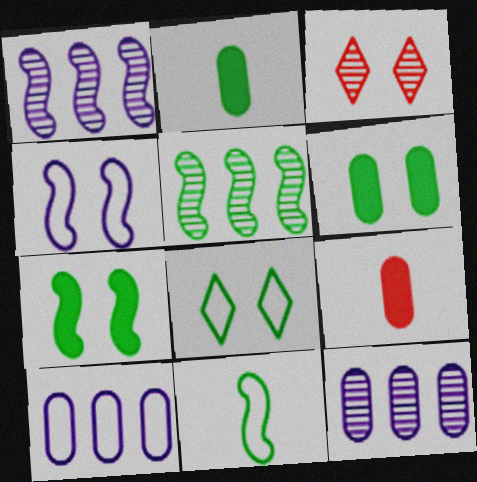[[1, 8, 9], 
[2, 5, 8], 
[3, 4, 6], 
[5, 7, 11]]